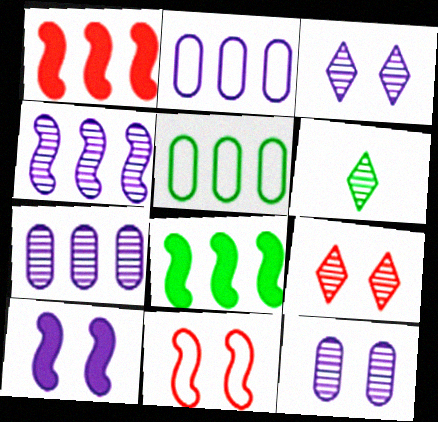[]